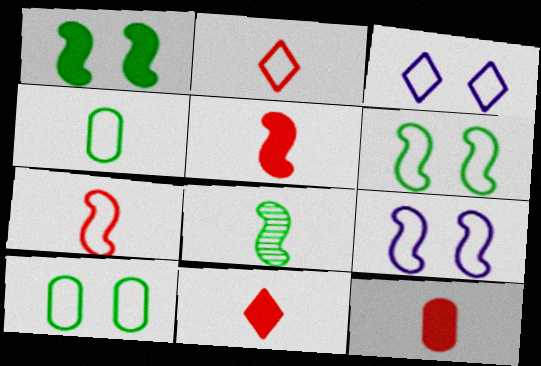[[5, 11, 12]]